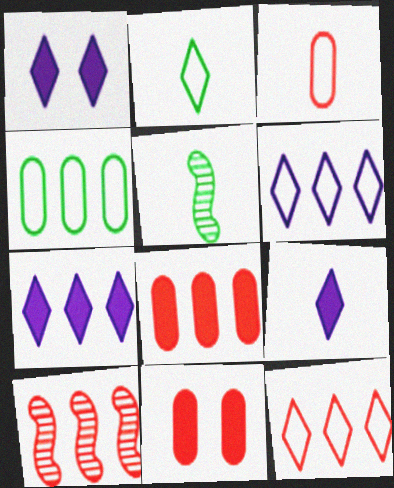[[1, 7, 9], 
[3, 5, 9], 
[4, 7, 10], 
[5, 6, 11], 
[8, 10, 12]]